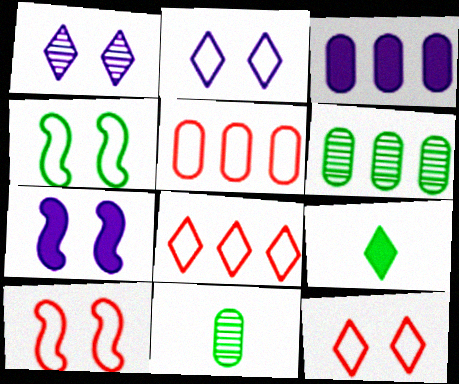[[1, 8, 9], 
[3, 5, 6], 
[4, 6, 9], 
[7, 8, 11]]